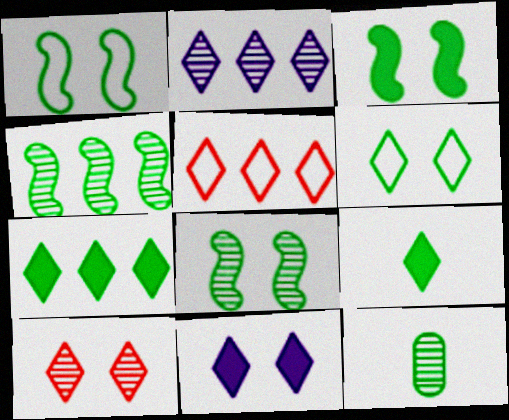[[1, 3, 8], 
[1, 7, 12], 
[2, 5, 7], 
[6, 10, 11]]